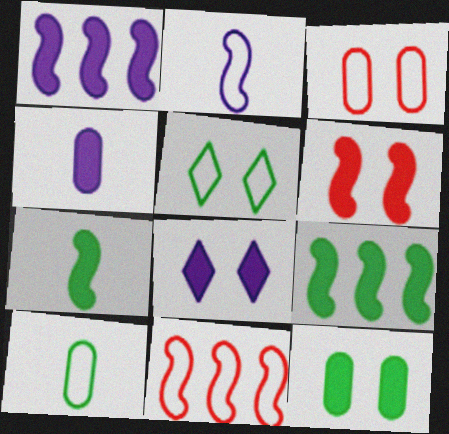[[1, 4, 8], 
[1, 6, 7], 
[6, 8, 12]]